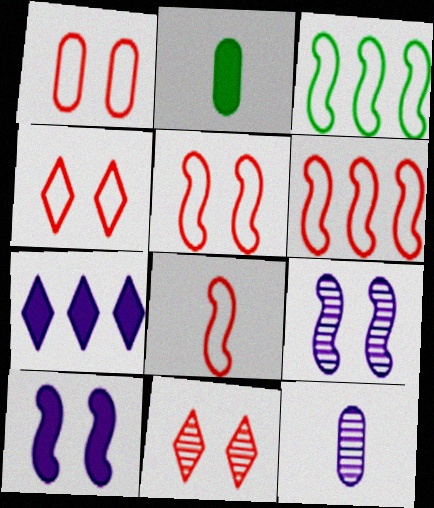[[1, 4, 5], 
[5, 6, 8]]